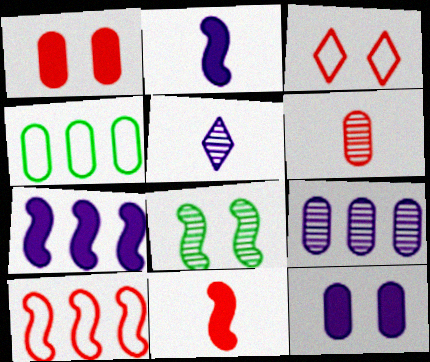[[2, 8, 10], 
[3, 8, 12], 
[4, 6, 12]]